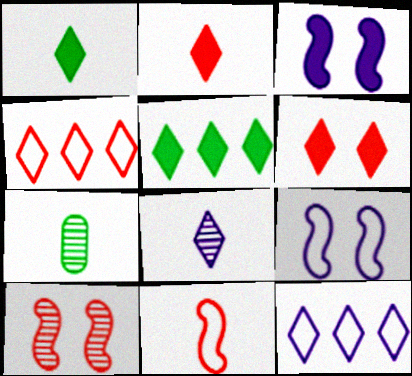[[3, 4, 7]]